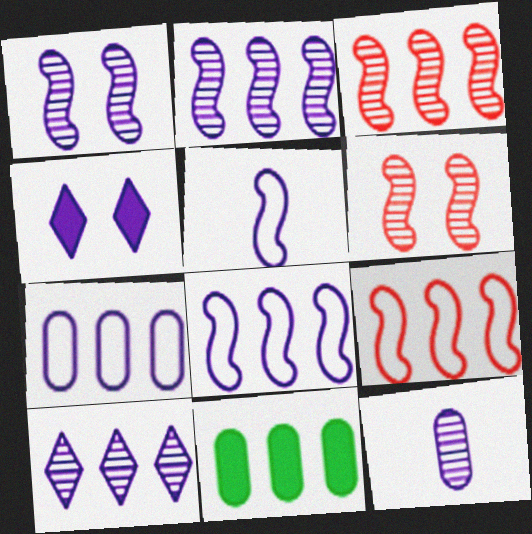[[1, 10, 12], 
[4, 8, 12], 
[9, 10, 11]]